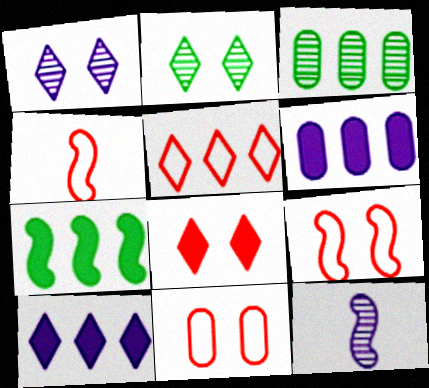[[2, 4, 6], 
[4, 5, 11], 
[7, 9, 12]]